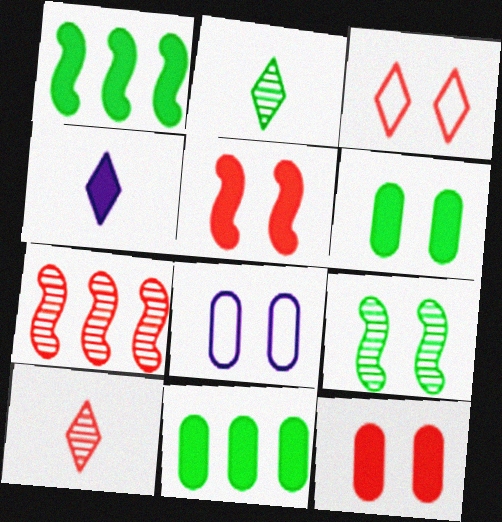[[1, 4, 12], 
[1, 8, 10], 
[4, 5, 11]]